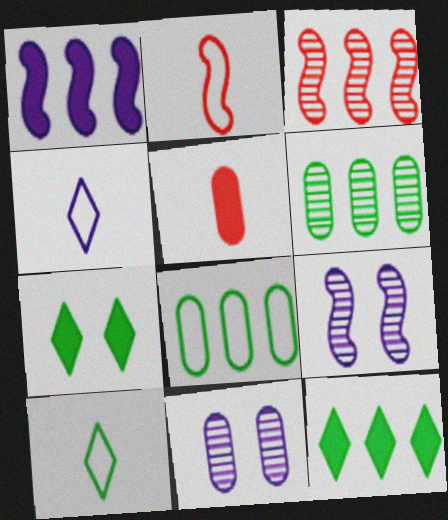[[1, 4, 11], 
[1, 5, 7], 
[2, 11, 12], 
[5, 8, 11]]